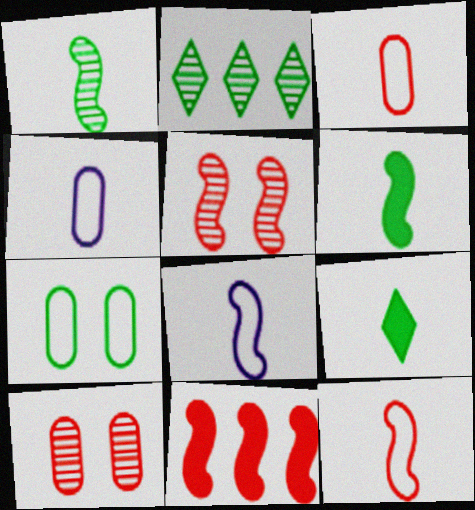[[2, 6, 7], 
[5, 11, 12]]